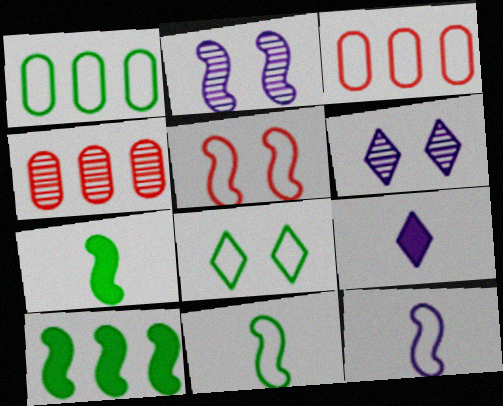[[1, 8, 11], 
[3, 6, 7], 
[3, 8, 12]]